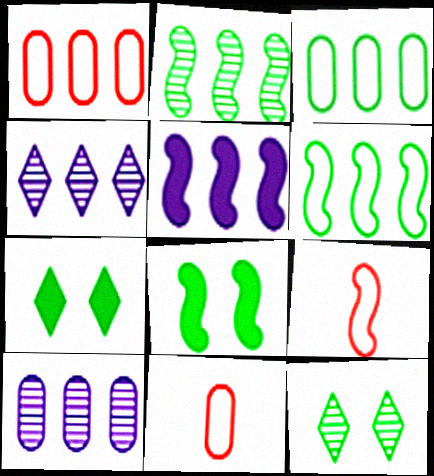[[4, 8, 11], 
[5, 11, 12], 
[7, 9, 10]]